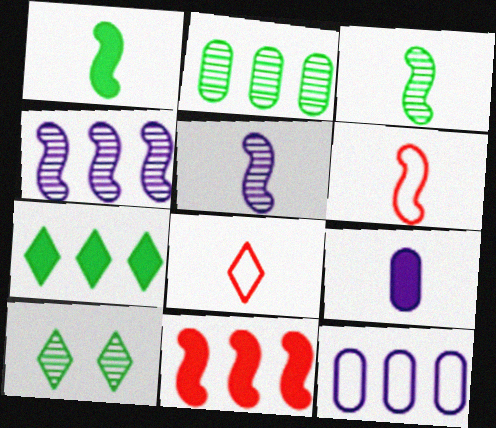[[1, 5, 6], 
[2, 3, 10], 
[3, 8, 9]]